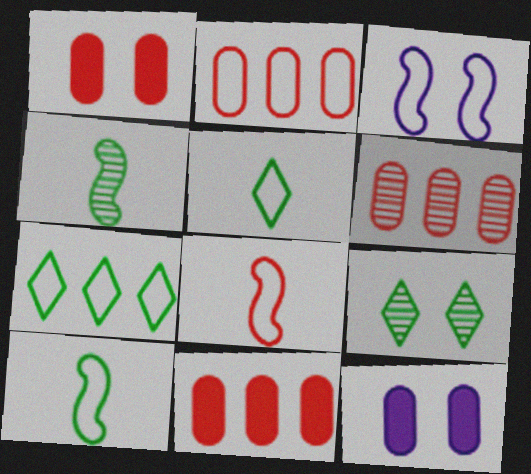[[1, 3, 9], 
[2, 3, 5], 
[2, 6, 11]]